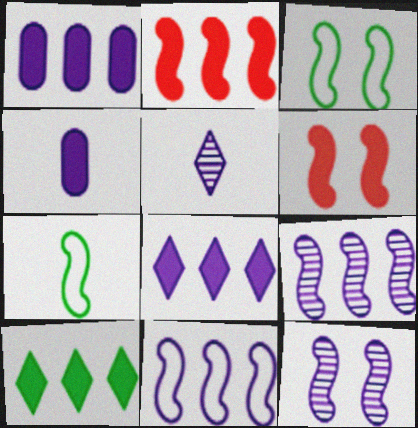[[1, 2, 10], 
[2, 7, 12], 
[3, 6, 12], 
[4, 6, 10], 
[6, 7, 9]]